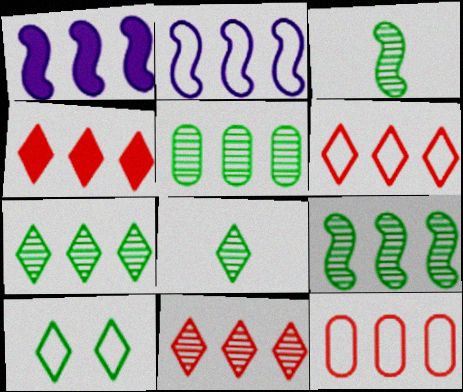[[1, 5, 6], 
[1, 7, 12], 
[2, 4, 5], 
[4, 6, 11], 
[5, 7, 9]]